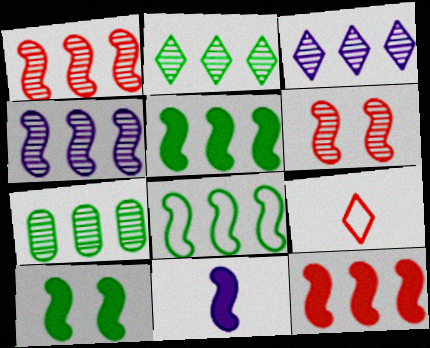[[1, 3, 7], 
[4, 8, 12], 
[6, 8, 11], 
[10, 11, 12]]